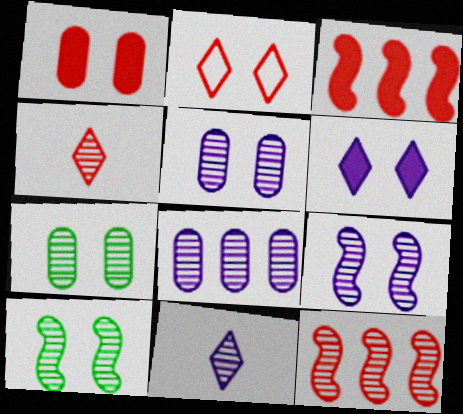[[4, 8, 10], 
[7, 11, 12], 
[8, 9, 11]]